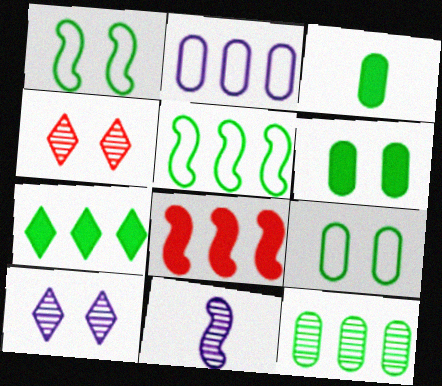[[1, 8, 11], 
[3, 9, 12], 
[4, 11, 12], 
[5, 7, 12]]